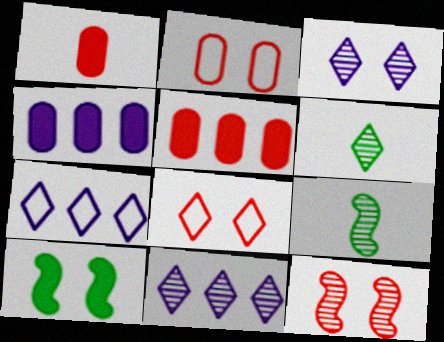[[2, 3, 10], 
[4, 8, 9]]